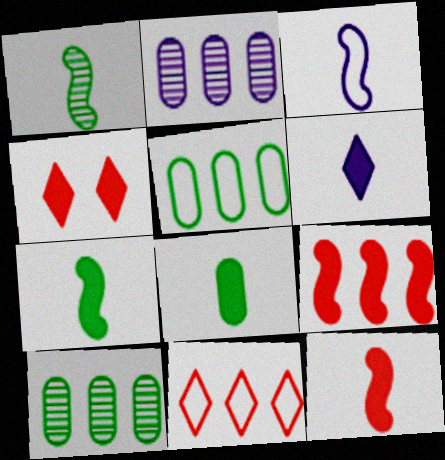[[1, 3, 12], 
[3, 4, 10], 
[6, 8, 12]]